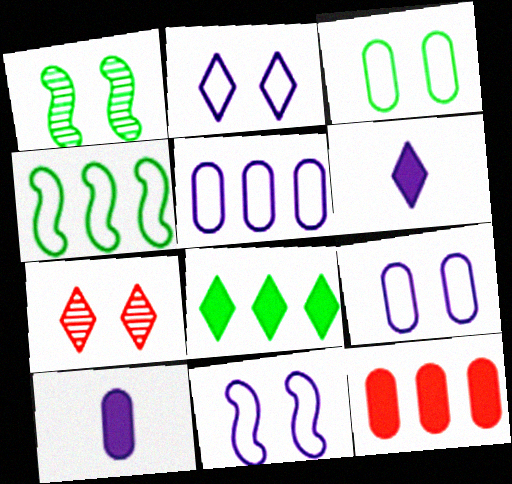[[2, 9, 11], 
[4, 7, 10]]